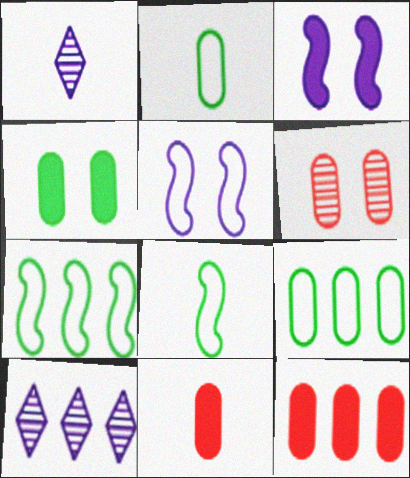[[1, 8, 11], 
[7, 10, 12]]